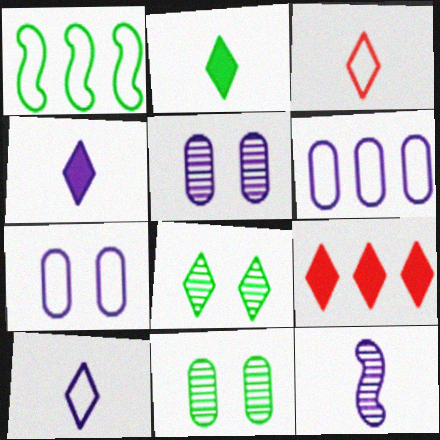[[1, 2, 11], 
[1, 3, 7], 
[8, 9, 10]]